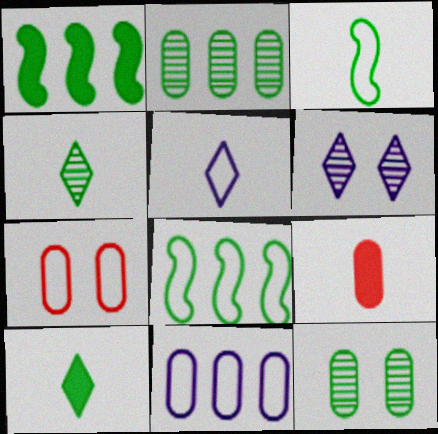[[5, 7, 8], 
[6, 8, 9], 
[8, 10, 12], 
[9, 11, 12]]